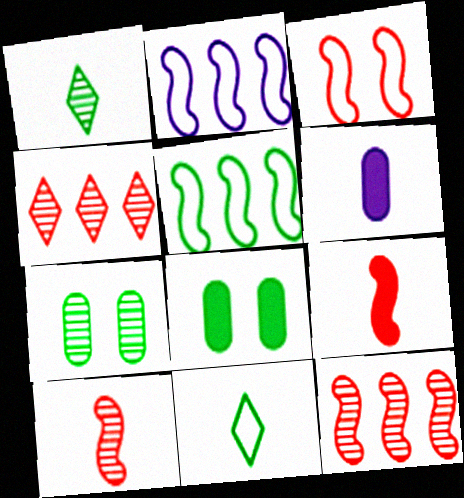[[1, 5, 8], 
[3, 9, 12], 
[6, 10, 11]]